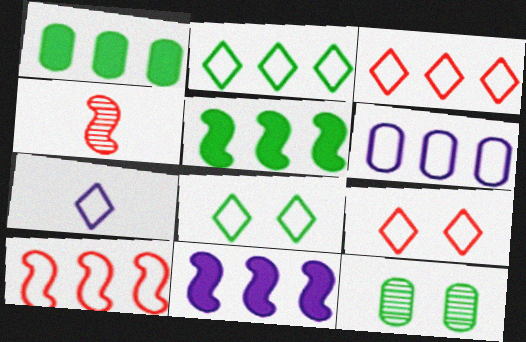[[2, 6, 10], 
[2, 7, 9], 
[3, 7, 8]]